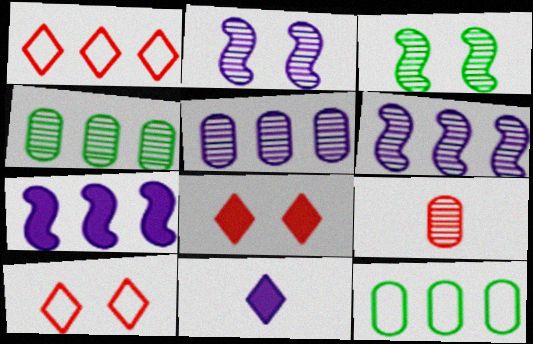[[1, 4, 7]]